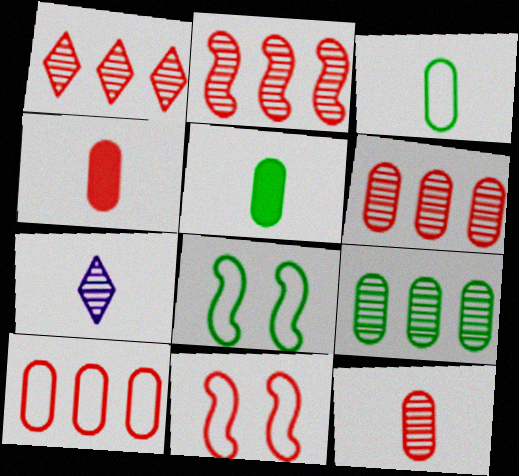[[1, 2, 6], 
[1, 4, 11]]